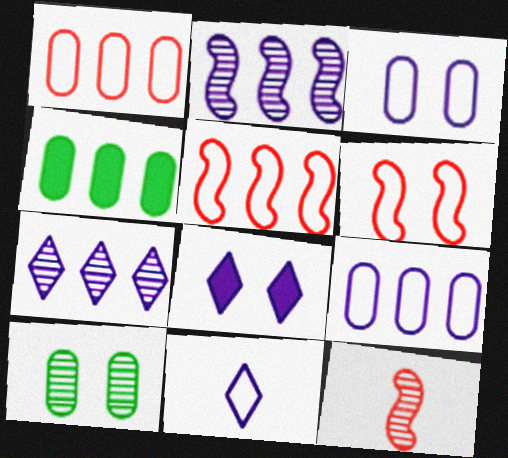[[4, 5, 7], 
[6, 8, 10], 
[7, 8, 11], 
[7, 10, 12]]